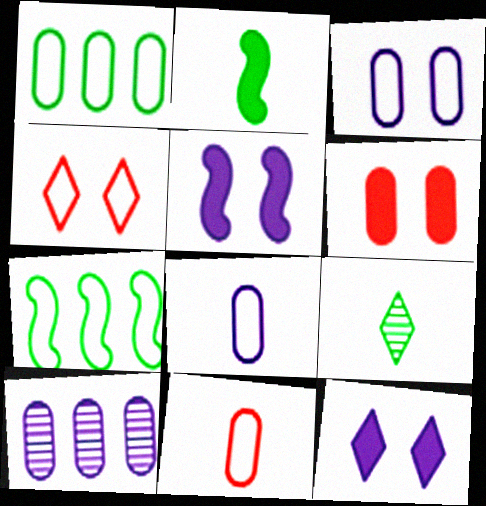[[1, 3, 11], 
[2, 4, 10], 
[4, 7, 8]]